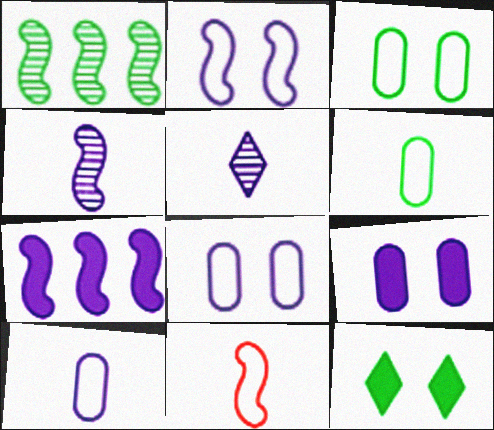[[1, 6, 12], 
[2, 4, 7], 
[5, 7, 8]]